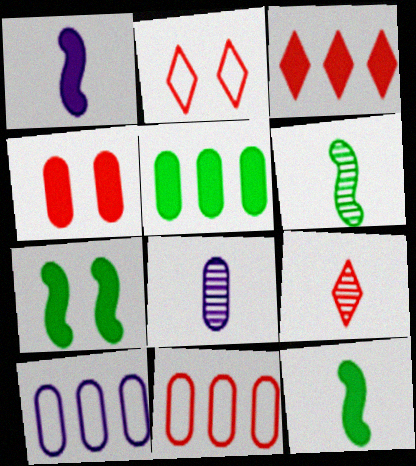[[2, 3, 9], 
[6, 8, 9], 
[7, 9, 10]]